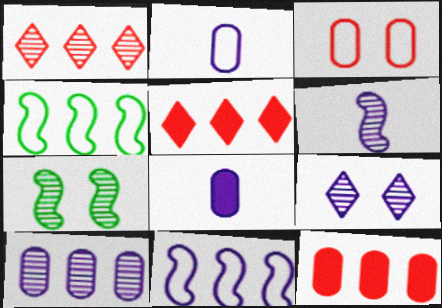[[2, 5, 7], 
[4, 5, 10], 
[6, 9, 10], 
[8, 9, 11]]